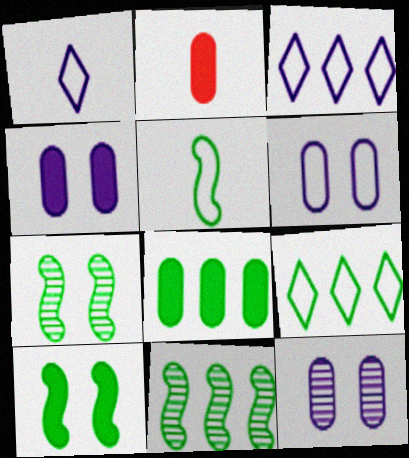[[2, 3, 7], 
[2, 4, 8], 
[4, 6, 12], 
[5, 10, 11], 
[8, 9, 11]]